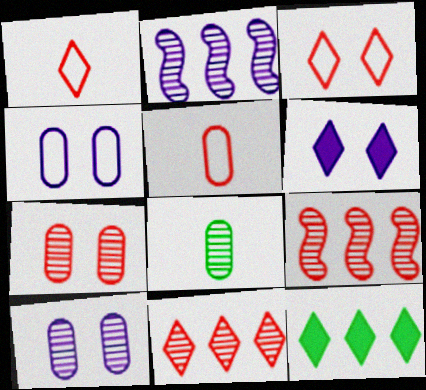[]